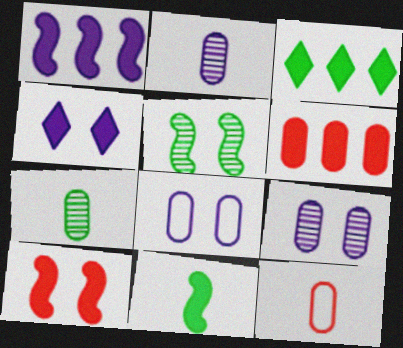[[1, 3, 6], 
[1, 10, 11], 
[4, 6, 11], 
[6, 7, 8]]